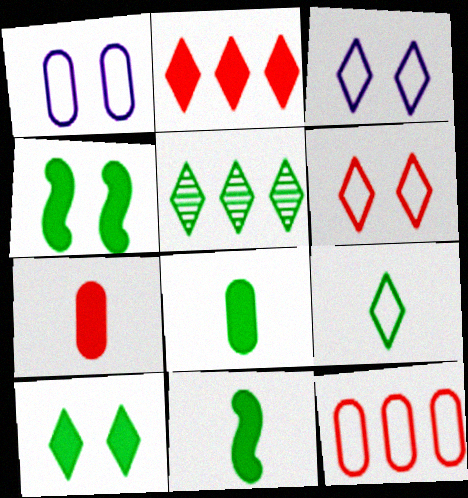[[5, 9, 10]]